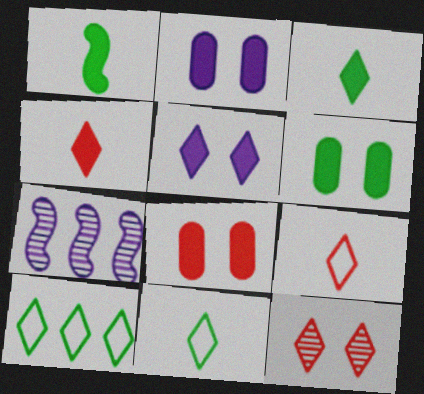[[2, 6, 8], 
[6, 7, 9], 
[7, 8, 11]]